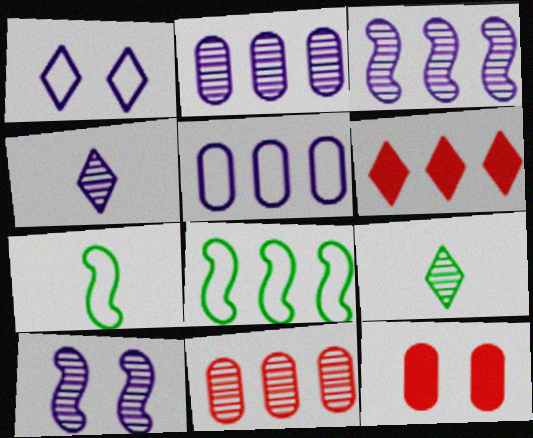[[1, 6, 9], 
[2, 4, 10], 
[2, 6, 8], 
[4, 8, 12], 
[9, 10, 11]]